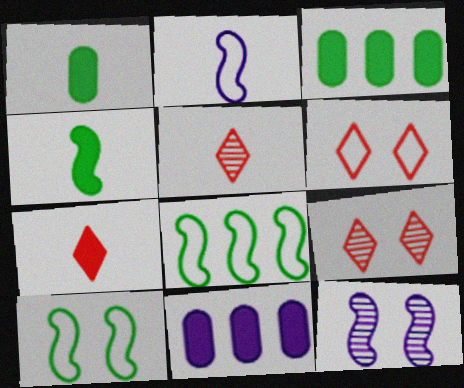[[1, 2, 5], 
[2, 3, 9], 
[5, 10, 11]]